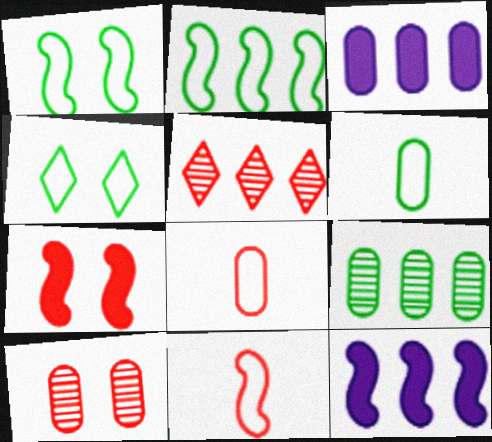[[2, 3, 5], 
[2, 4, 6], 
[3, 6, 10], 
[5, 7, 8]]